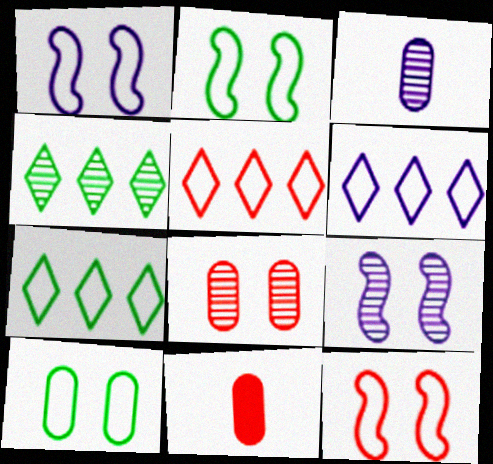[[1, 2, 12], 
[1, 4, 11], 
[5, 6, 7], 
[7, 9, 11]]